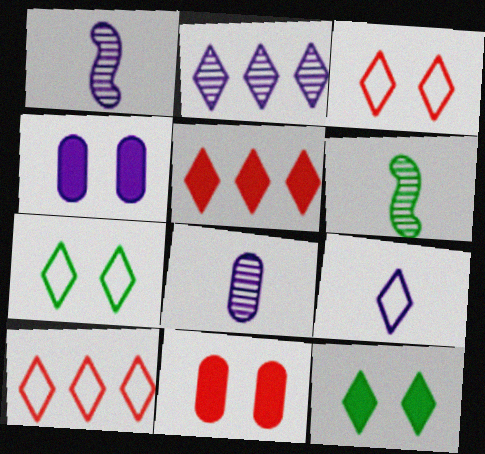[[4, 6, 10], 
[7, 9, 10]]